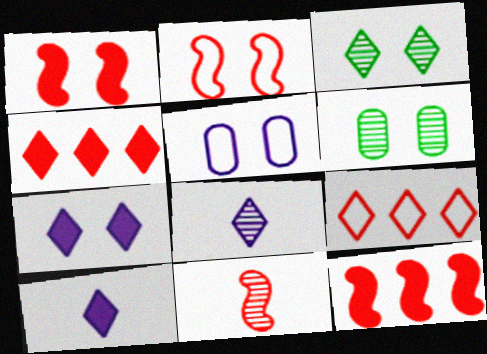[[1, 3, 5], 
[2, 6, 7], 
[2, 11, 12], 
[3, 9, 10]]